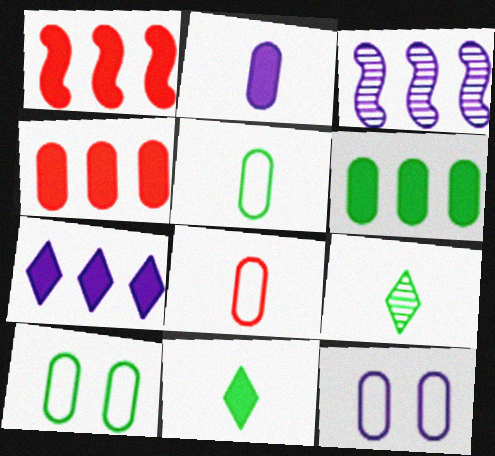[[1, 6, 7], 
[1, 9, 12]]